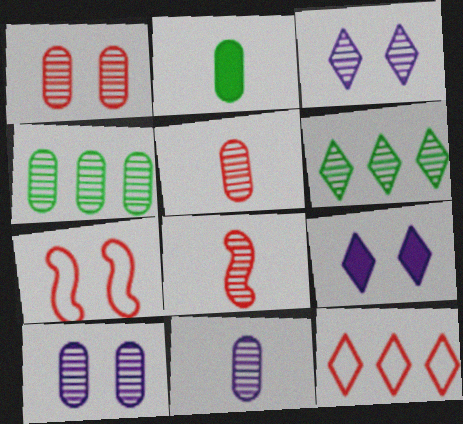[[1, 4, 11], 
[3, 4, 8], 
[4, 5, 10], 
[6, 8, 10]]